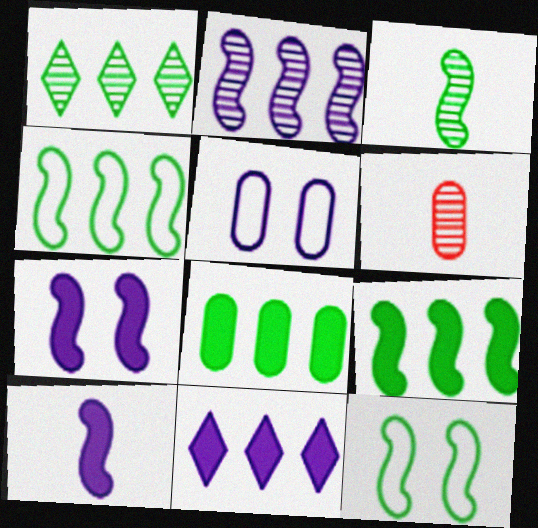[[1, 4, 8], 
[3, 9, 12], 
[5, 6, 8], 
[6, 11, 12]]